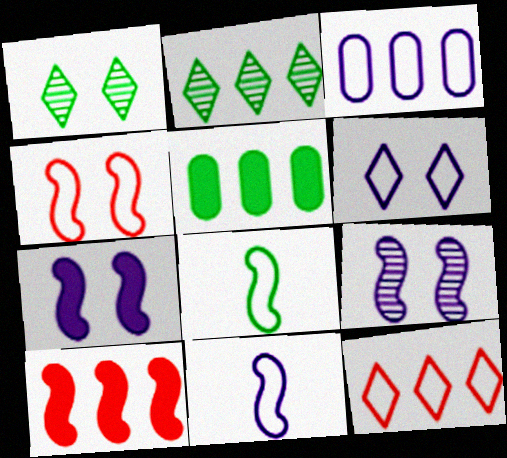[[1, 5, 8], 
[2, 3, 10], 
[3, 6, 11], 
[8, 9, 10]]